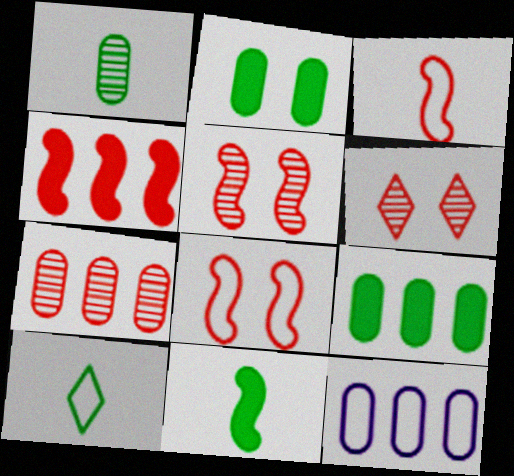[[1, 10, 11], 
[3, 4, 5], 
[6, 11, 12], 
[7, 9, 12], 
[8, 10, 12]]